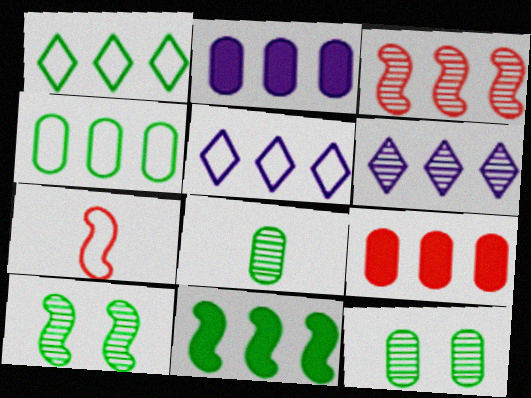[[1, 2, 3]]